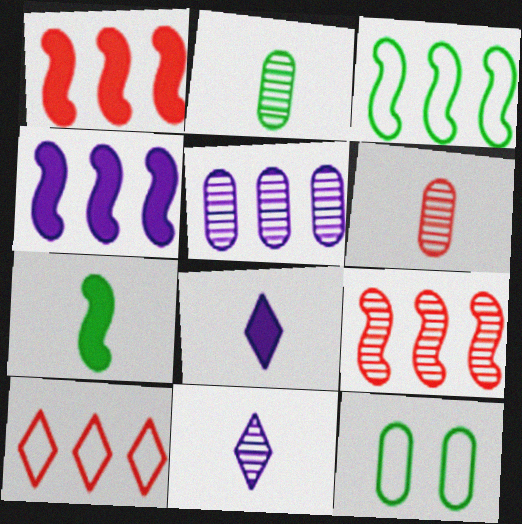[[1, 11, 12], 
[3, 4, 9], 
[8, 9, 12]]